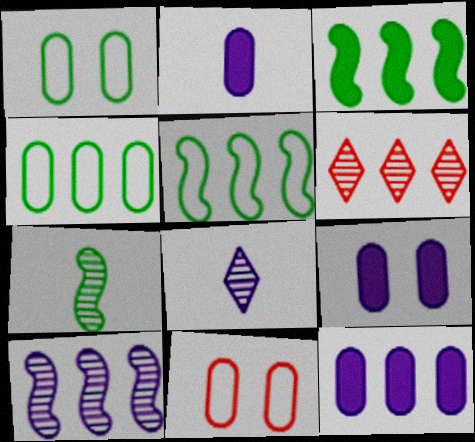[[2, 9, 12], 
[3, 8, 11], 
[5, 6, 12]]